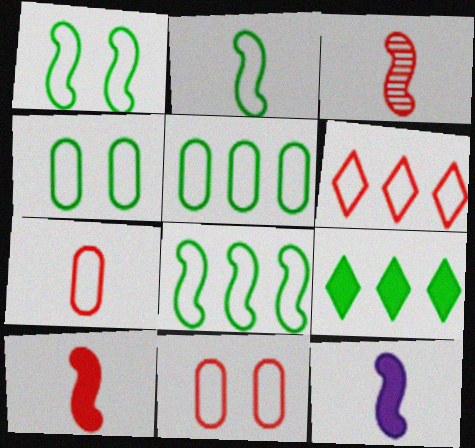[[1, 2, 8], 
[2, 3, 12]]